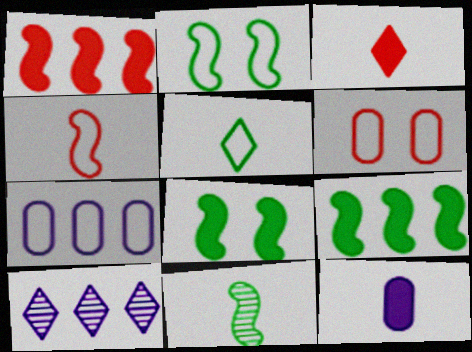[[2, 9, 11]]